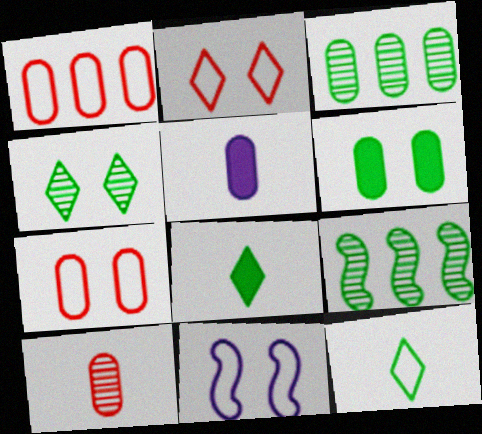[[1, 11, 12], 
[2, 5, 9], 
[3, 5, 7], 
[6, 9, 12]]